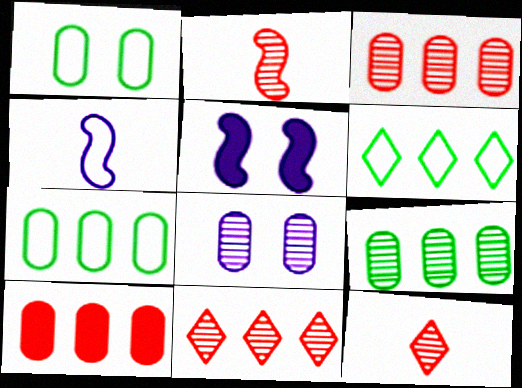[[5, 7, 12]]